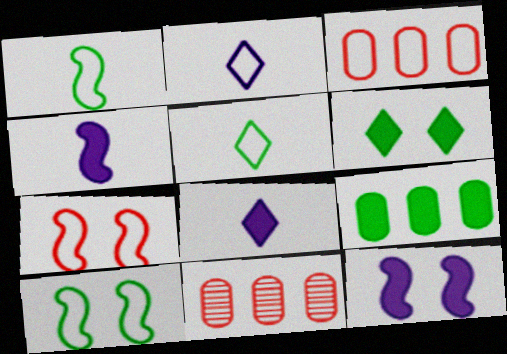[[2, 3, 10], 
[5, 11, 12], 
[8, 10, 11]]